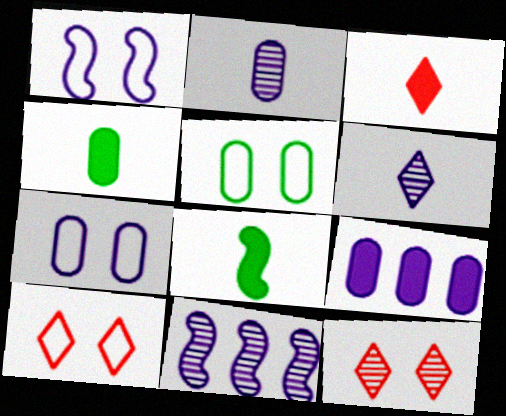[[1, 5, 10], 
[1, 6, 9], 
[2, 7, 9], 
[3, 5, 11], 
[4, 10, 11]]